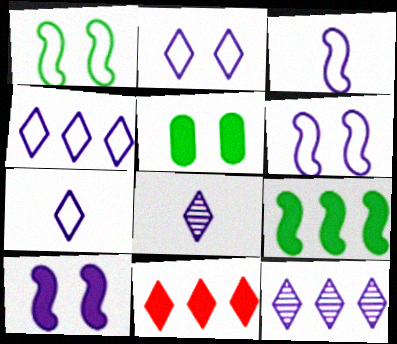[[2, 4, 7]]